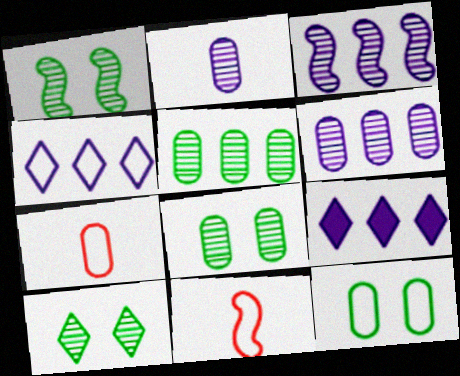[[1, 7, 9], 
[1, 8, 10], 
[4, 11, 12], 
[8, 9, 11]]